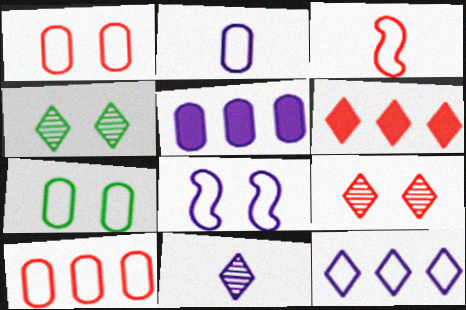[[2, 7, 10], 
[2, 8, 12], 
[3, 4, 5], 
[3, 7, 12], 
[5, 8, 11]]